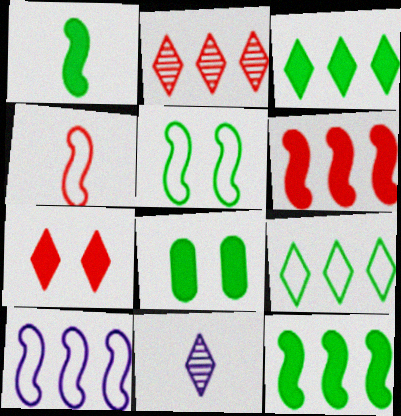[[1, 3, 8], 
[4, 5, 10], 
[7, 9, 11]]